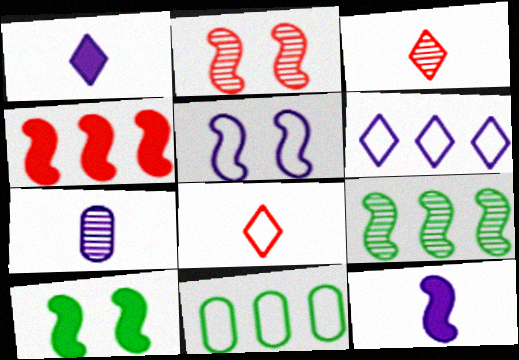[[1, 2, 11], 
[2, 5, 10], 
[4, 10, 12], 
[5, 8, 11]]